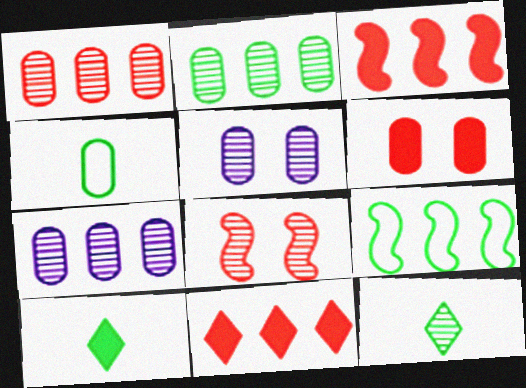[[1, 2, 7], 
[4, 6, 7], 
[7, 8, 12], 
[7, 9, 11]]